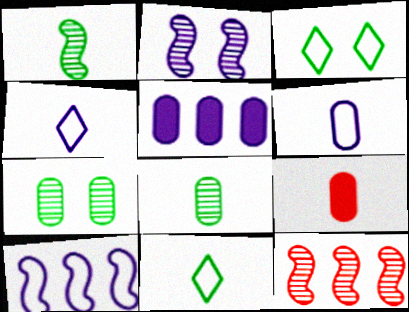[[1, 2, 12], 
[1, 4, 9], 
[2, 4, 5], 
[6, 8, 9]]